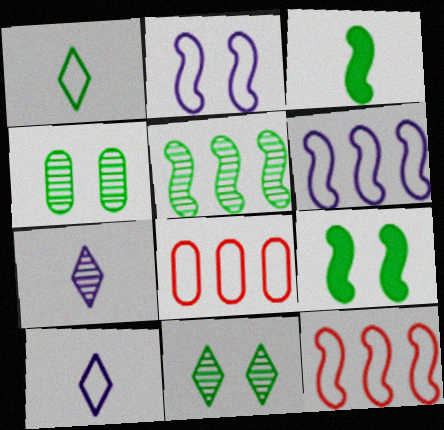[[1, 2, 8], 
[7, 8, 9]]